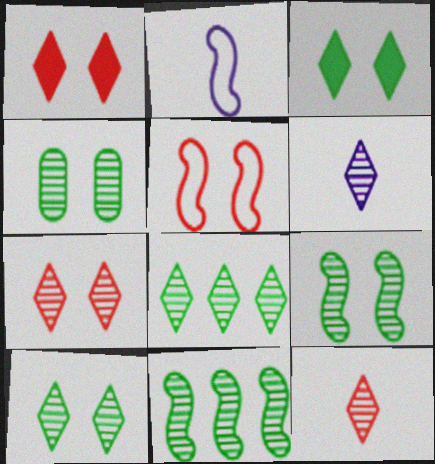[[4, 9, 10], 
[6, 7, 8]]